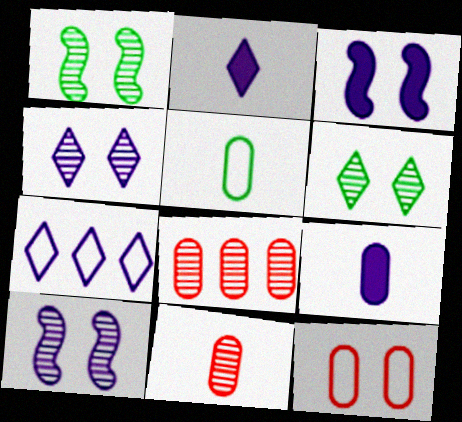[[2, 4, 7], 
[3, 6, 12], 
[5, 9, 11], 
[7, 9, 10]]